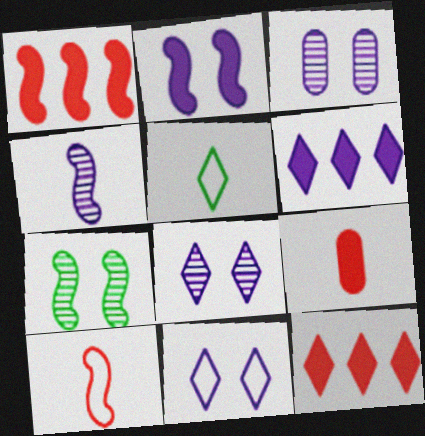[[1, 3, 5], 
[2, 3, 11], 
[4, 5, 9], 
[5, 8, 12]]